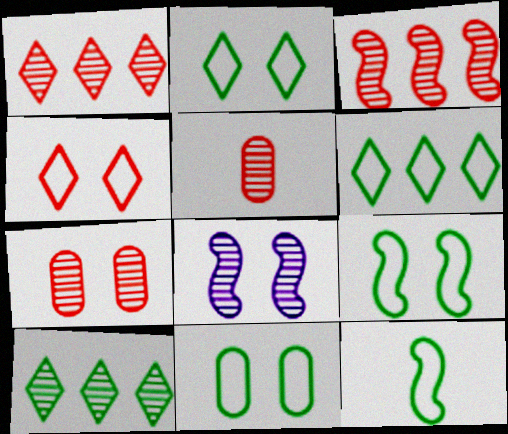[[2, 9, 11], 
[5, 8, 10], 
[6, 11, 12]]